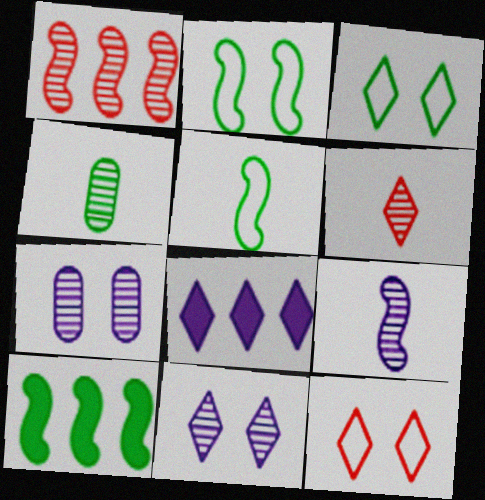[[1, 4, 11], 
[3, 4, 10], 
[3, 6, 8], 
[4, 6, 9]]